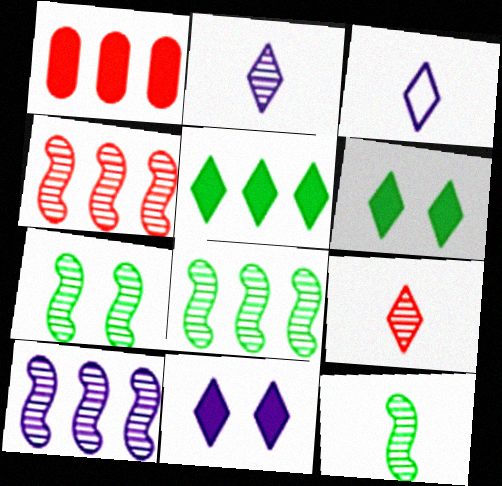[[1, 3, 7], 
[4, 8, 10], 
[7, 8, 12]]